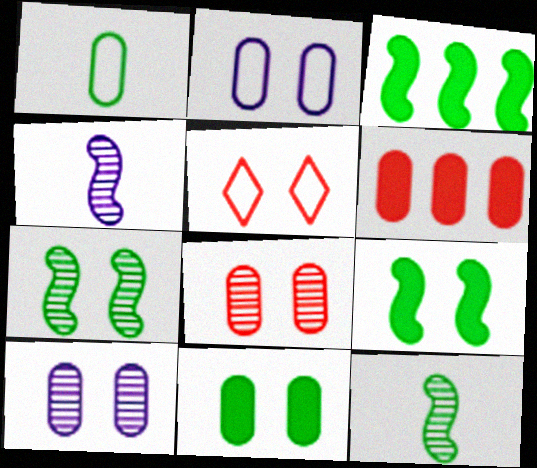[[1, 6, 10], 
[2, 8, 11], 
[5, 9, 10]]